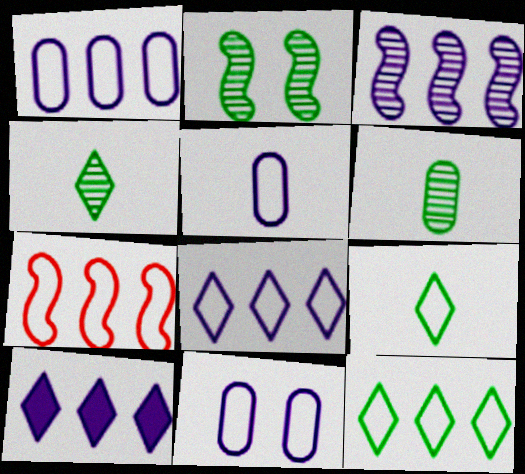[[1, 3, 10], 
[1, 5, 11], 
[1, 7, 12], 
[7, 9, 11]]